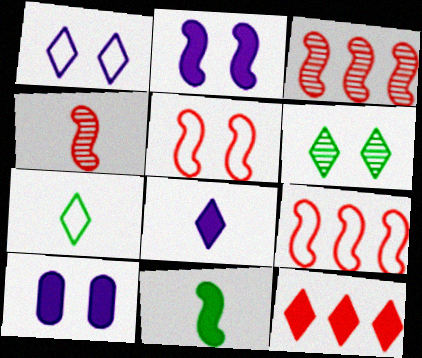[[3, 7, 10], 
[5, 6, 10], 
[10, 11, 12]]